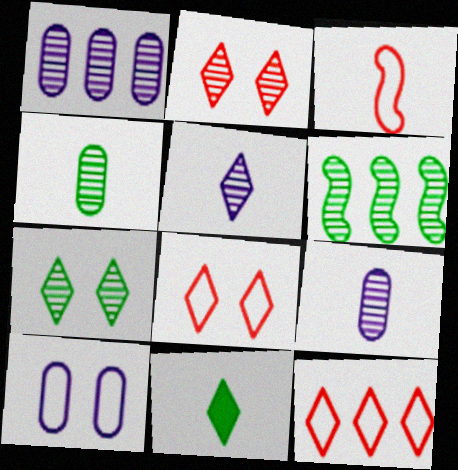[[2, 6, 9], 
[3, 9, 11], 
[4, 6, 7]]